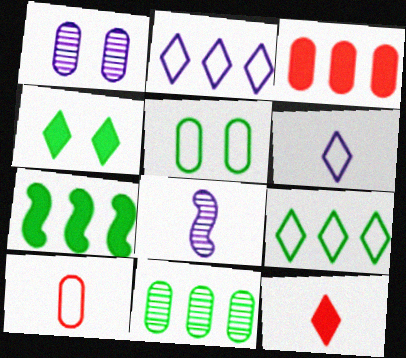[[7, 9, 11]]